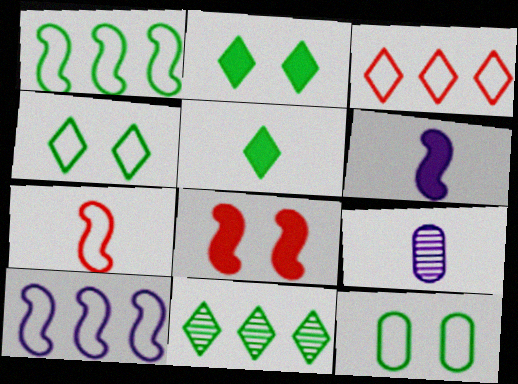[[4, 5, 11], 
[5, 7, 9]]